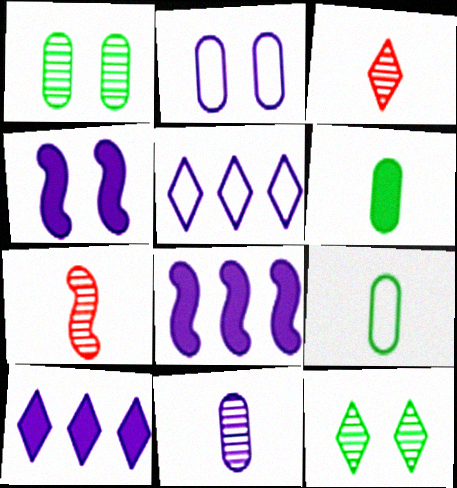[[4, 5, 11]]